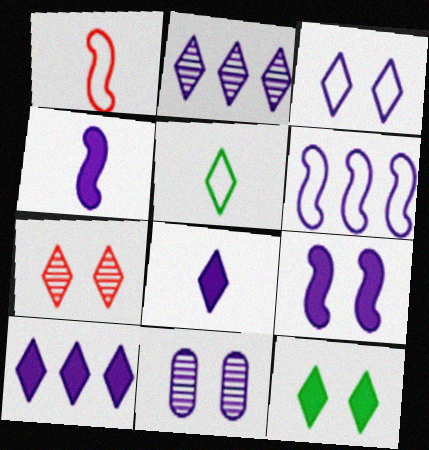[[2, 3, 8], 
[3, 7, 12], 
[3, 9, 11], 
[5, 7, 10], 
[6, 8, 11]]